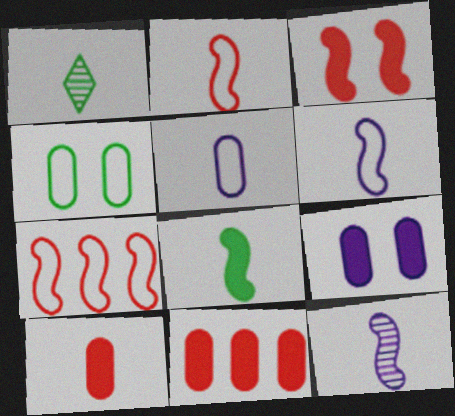[[1, 6, 10], 
[1, 7, 9], 
[2, 8, 12]]